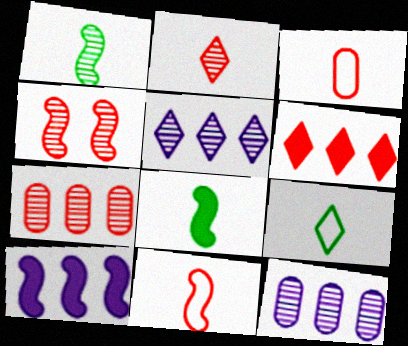[[2, 4, 7], 
[3, 4, 6]]